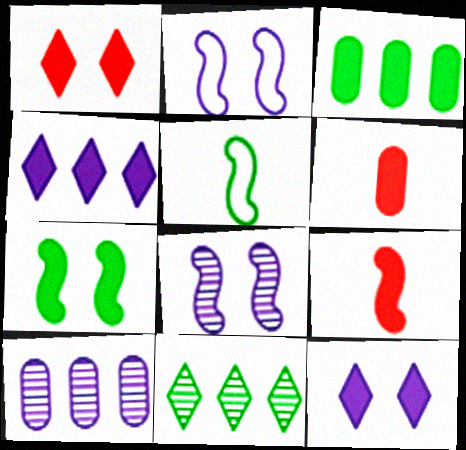[[1, 5, 10], 
[2, 6, 11], 
[3, 9, 12], 
[4, 6, 7]]